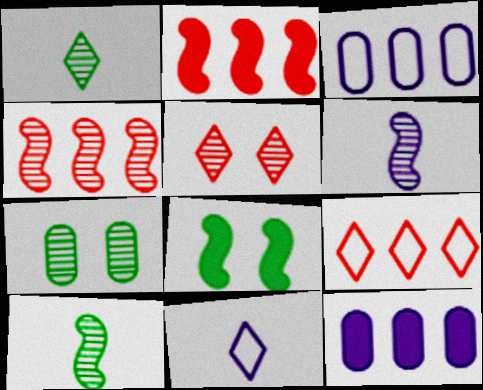[[2, 7, 11]]